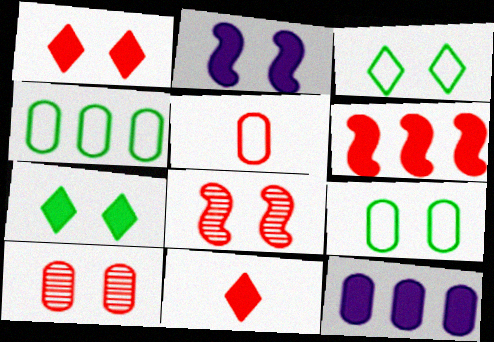[[2, 3, 10]]